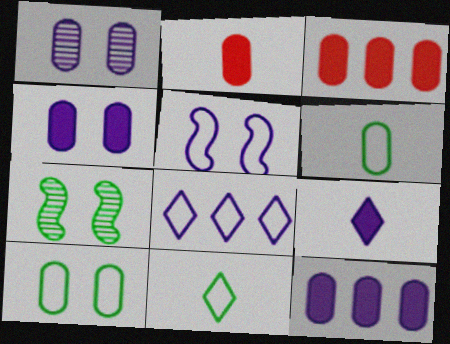[[1, 3, 6], 
[2, 7, 8]]